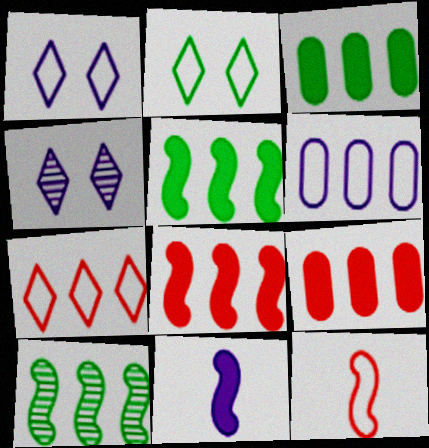[[2, 6, 12], 
[3, 4, 12], 
[4, 6, 11]]